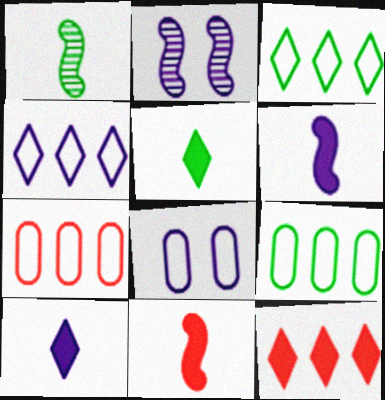[[1, 8, 12], 
[2, 5, 7]]